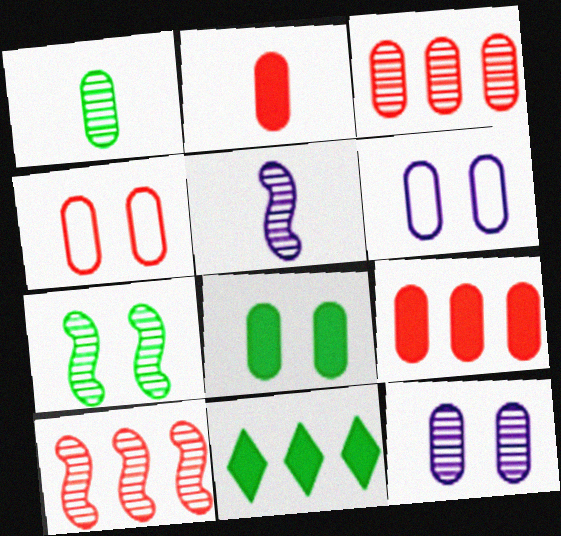[[1, 3, 12], 
[1, 6, 9], 
[2, 3, 4], 
[4, 5, 11], 
[4, 8, 12], 
[5, 7, 10]]